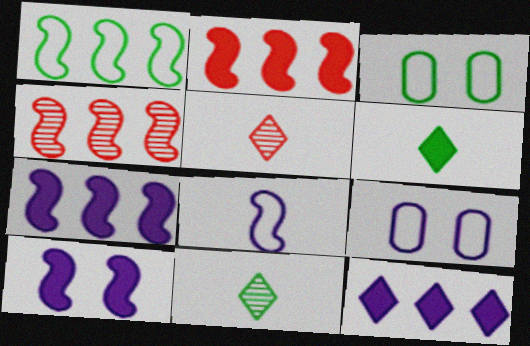[[1, 4, 7], 
[2, 9, 11], 
[3, 5, 7], 
[4, 6, 9]]